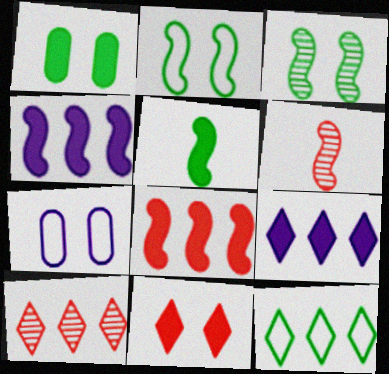[[2, 4, 6], 
[3, 7, 11], 
[5, 7, 10], 
[9, 10, 12]]